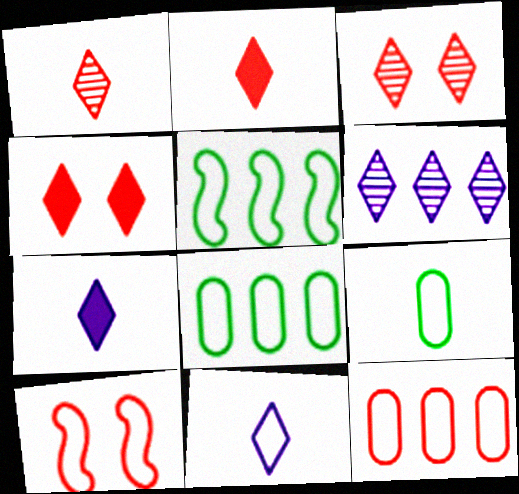[[8, 10, 11]]